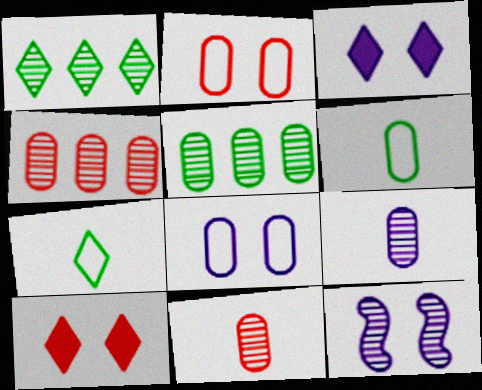[[1, 11, 12], 
[3, 8, 12]]